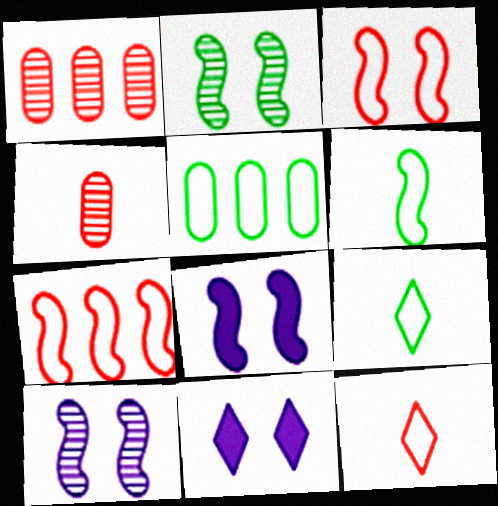[[1, 6, 11], 
[1, 8, 9], 
[2, 3, 8]]